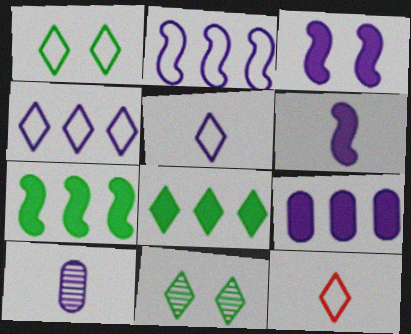[[1, 4, 12], 
[3, 4, 10], 
[5, 6, 10]]